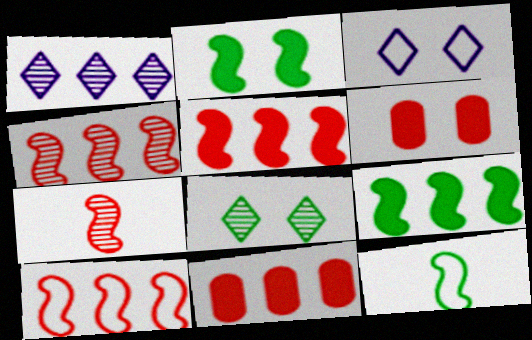[[1, 6, 12], 
[4, 5, 10]]